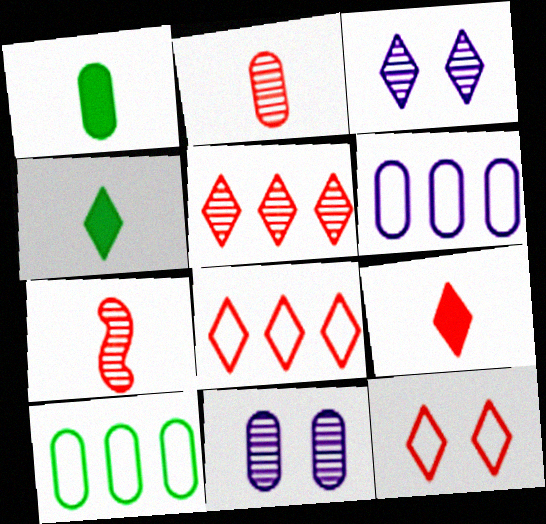[[3, 4, 8], 
[5, 9, 12]]